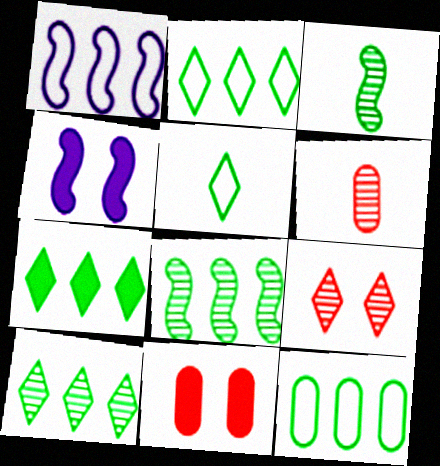[[2, 4, 6], 
[2, 7, 10], 
[7, 8, 12]]